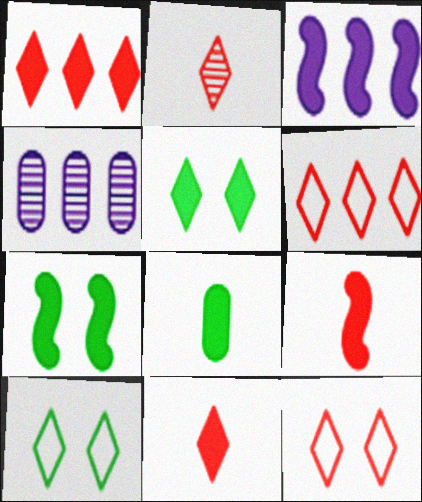[[1, 2, 12], 
[3, 7, 9], 
[4, 9, 10]]